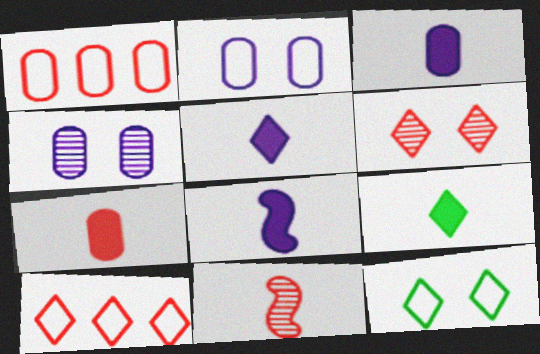[[3, 5, 8], 
[7, 8, 9]]